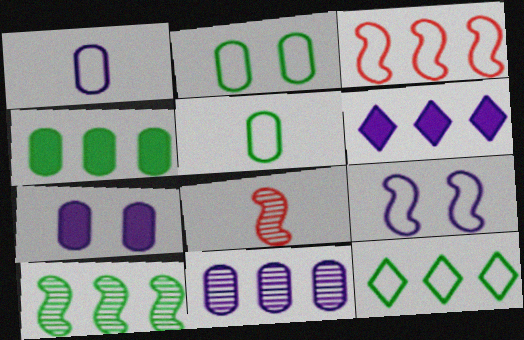[[1, 7, 11], 
[2, 6, 8], 
[4, 10, 12], 
[7, 8, 12]]